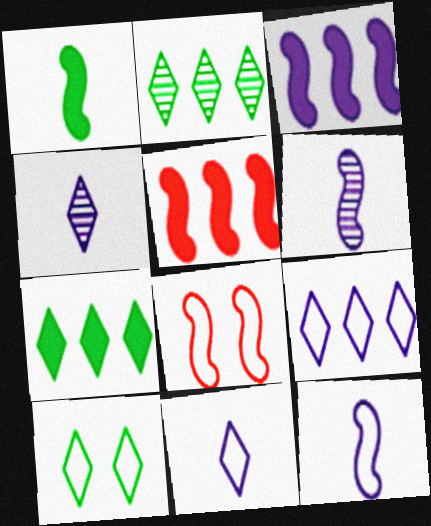[]